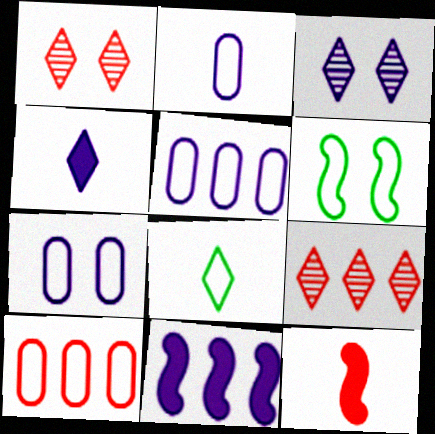[[1, 10, 12], 
[2, 3, 11], 
[2, 5, 7]]